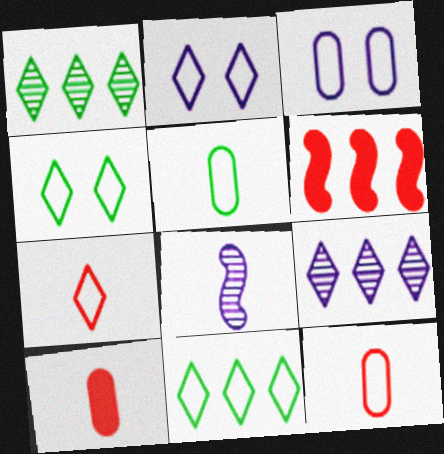[[2, 7, 11]]